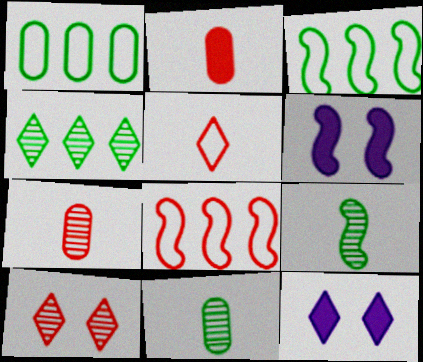[[2, 8, 10], 
[3, 7, 12], 
[4, 5, 12], 
[6, 8, 9], 
[8, 11, 12]]